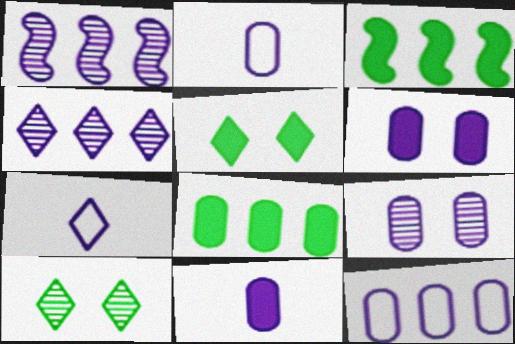[[1, 6, 7], 
[9, 11, 12]]